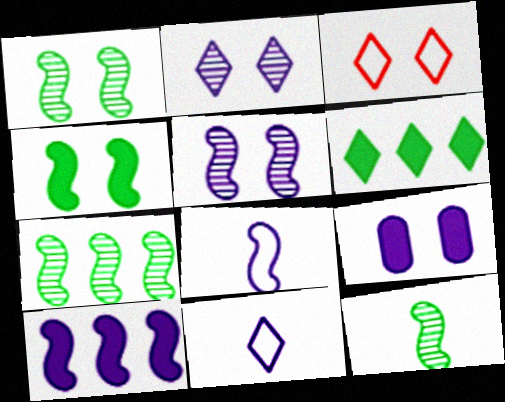[[1, 3, 9], 
[1, 7, 12], 
[5, 8, 10]]